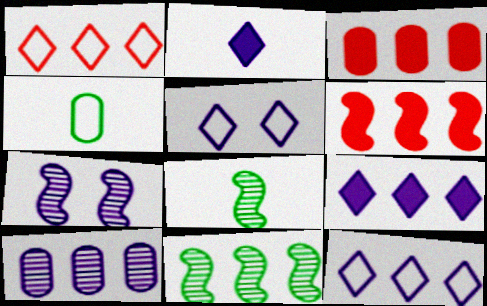[[3, 5, 8], 
[3, 11, 12]]